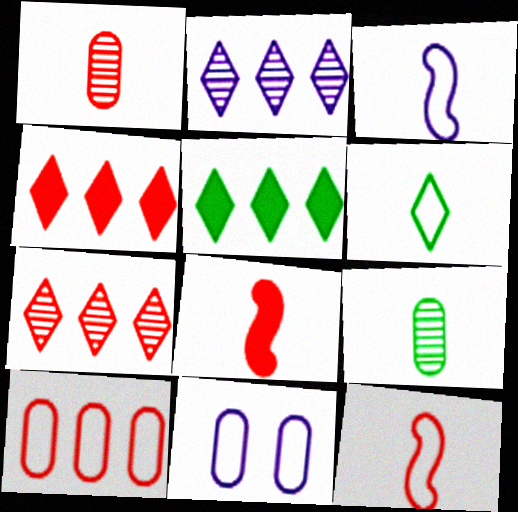[]